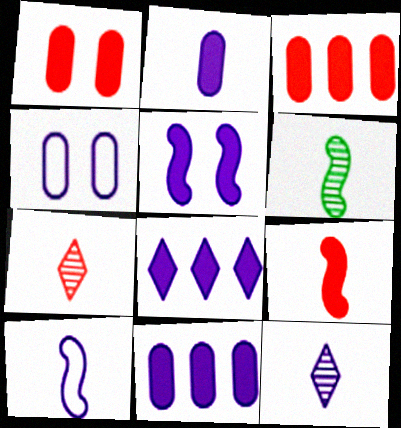[[2, 5, 8], 
[2, 10, 12], 
[6, 9, 10]]